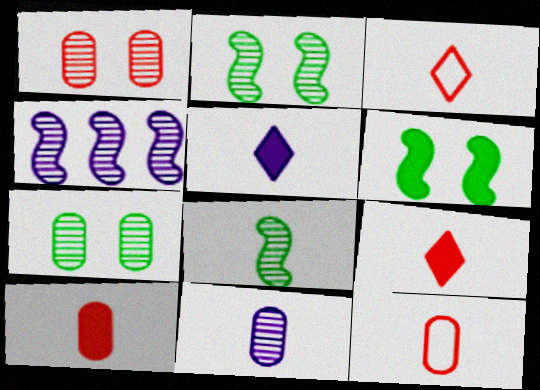[[5, 8, 12]]